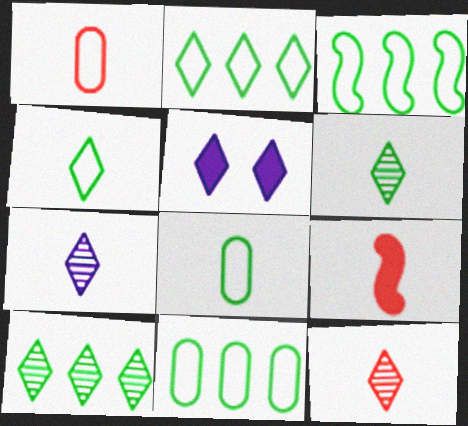[[1, 9, 12], 
[2, 3, 11], 
[2, 5, 12], 
[6, 7, 12], 
[7, 8, 9]]